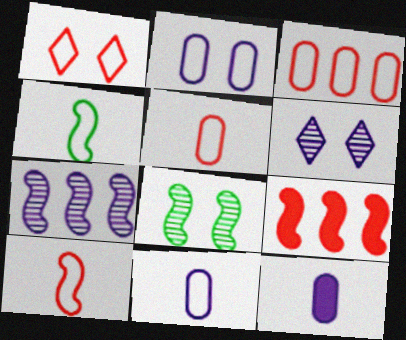[[1, 3, 10]]